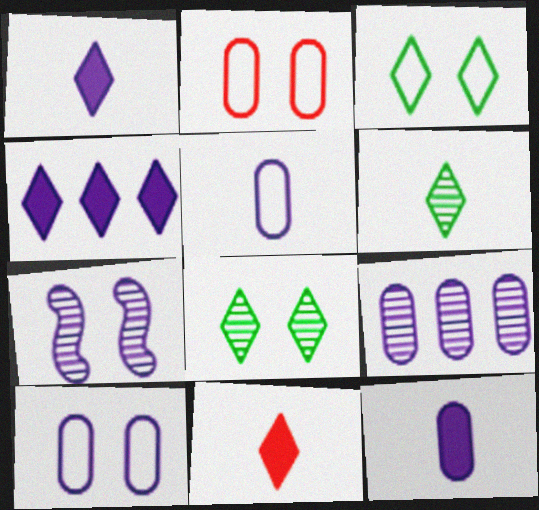[[4, 5, 7], 
[9, 10, 12]]